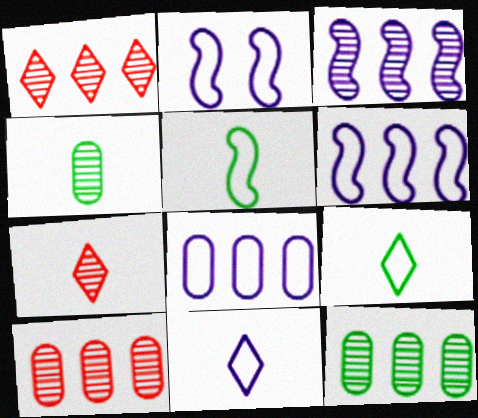[[1, 3, 12], 
[2, 8, 11]]